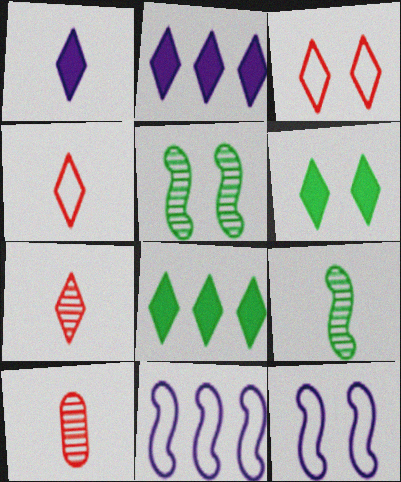[[6, 10, 11], 
[8, 10, 12]]